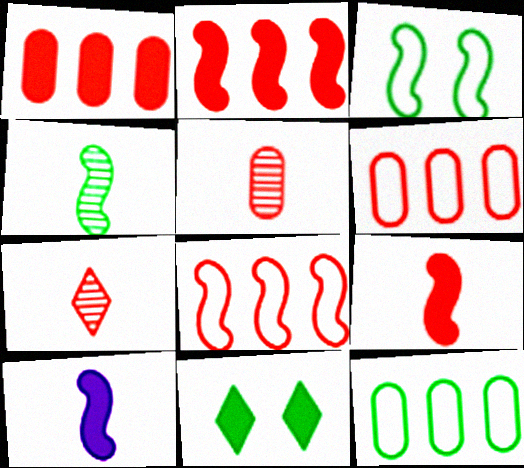[[1, 10, 11], 
[4, 11, 12]]